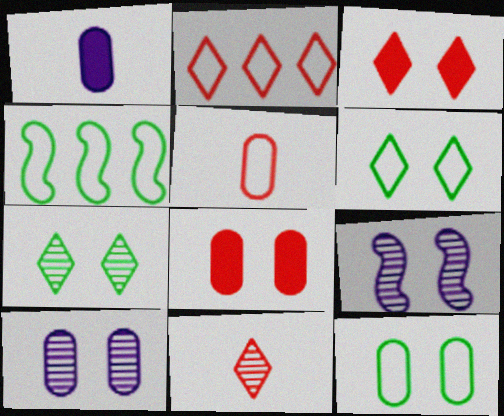[[2, 3, 11], 
[3, 9, 12], 
[6, 8, 9], 
[8, 10, 12]]